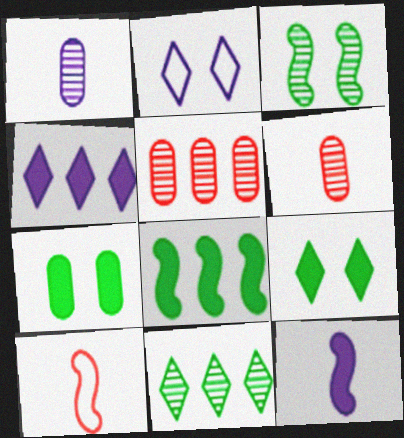[[2, 6, 8]]